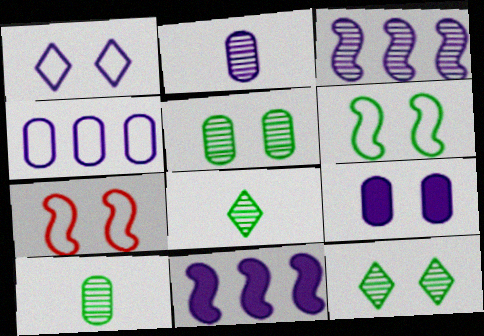[[1, 2, 11], 
[2, 4, 9], 
[7, 9, 12]]